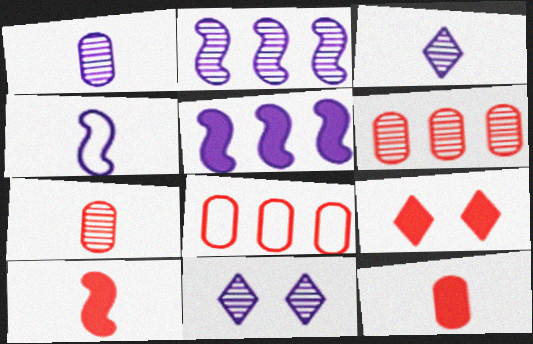[[1, 2, 11]]